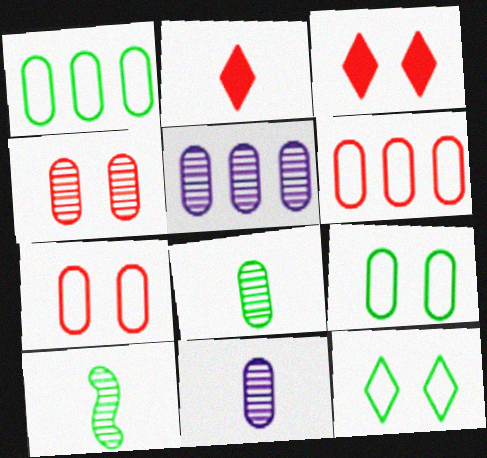[[4, 5, 8]]